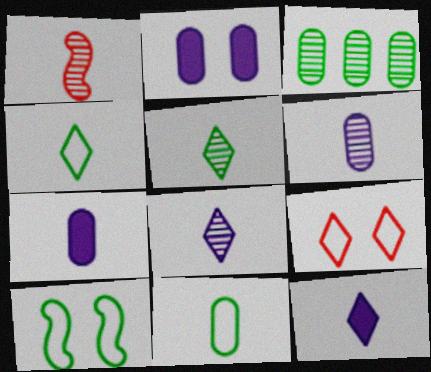[[1, 4, 7], 
[1, 5, 6], 
[1, 11, 12]]